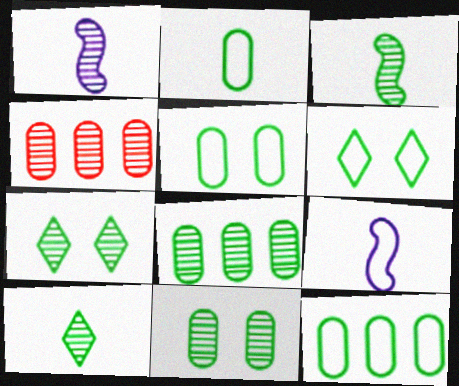[[1, 4, 7], 
[2, 5, 12], 
[3, 7, 8]]